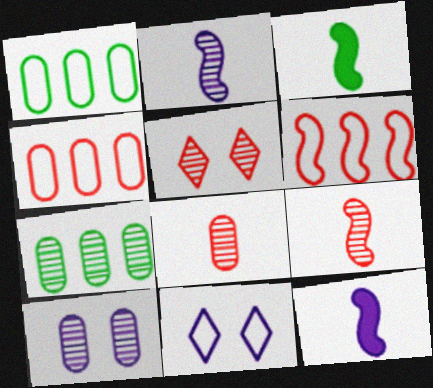[[1, 5, 12], 
[2, 5, 7], 
[7, 8, 10]]